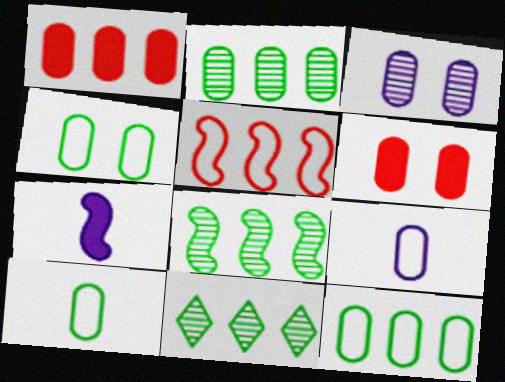[[1, 3, 10], 
[2, 6, 9], 
[2, 8, 11], 
[3, 4, 6], 
[4, 10, 12]]